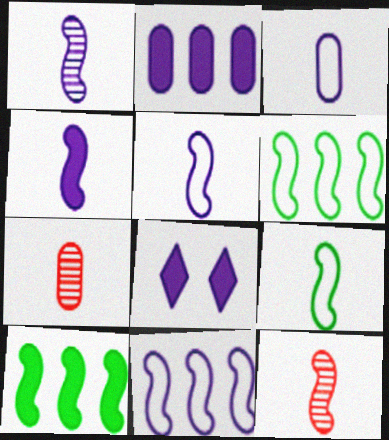[[1, 4, 5], 
[2, 4, 8], 
[4, 9, 12], 
[6, 7, 8]]